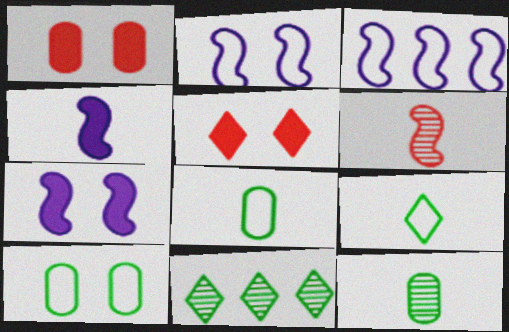[[3, 5, 12]]